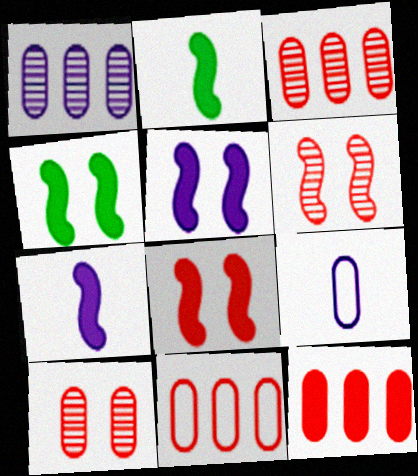[[3, 11, 12], 
[4, 5, 8]]